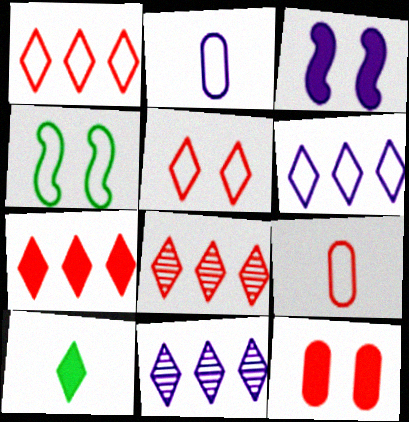[[1, 2, 4], 
[1, 7, 8], 
[2, 3, 11], 
[4, 6, 9], 
[5, 10, 11]]